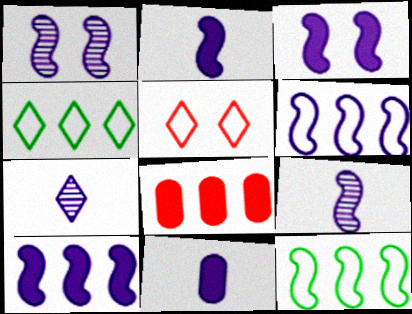[[1, 2, 6], 
[2, 3, 10], 
[3, 6, 9]]